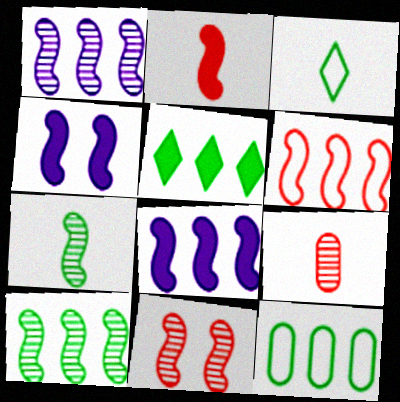[[1, 7, 11], 
[2, 6, 11], 
[4, 6, 7], 
[5, 10, 12], 
[6, 8, 10]]